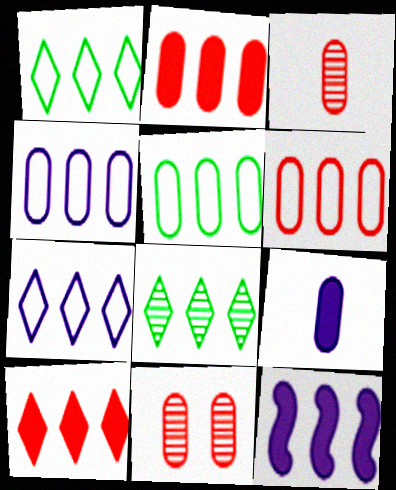[[4, 5, 6], 
[5, 9, 11], 
[6, 8, 12], 
[7, 8, 10]]